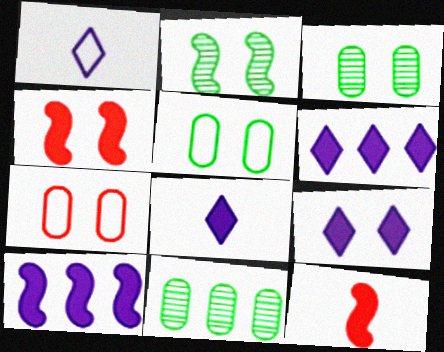[[1, 4, 11], 
[2, 7, 9], 
[6, 8, 9]]